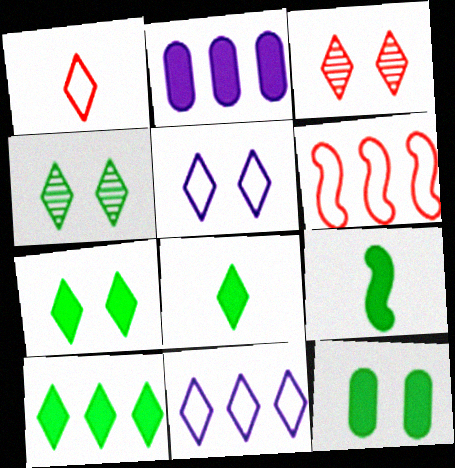[[3, 5, 7], 
[3, 8, 11], 
[7, 8, 10], 
[9, 10, 12]]